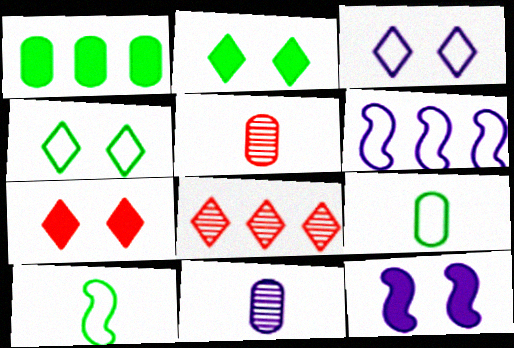[[1, 6, 8], 
[2, 5, 6], 
[8, 9, 12]]